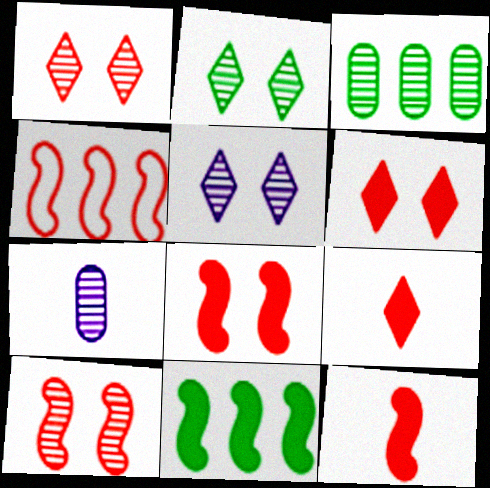[[1, 2, 5], 
[4, 10, 12]]